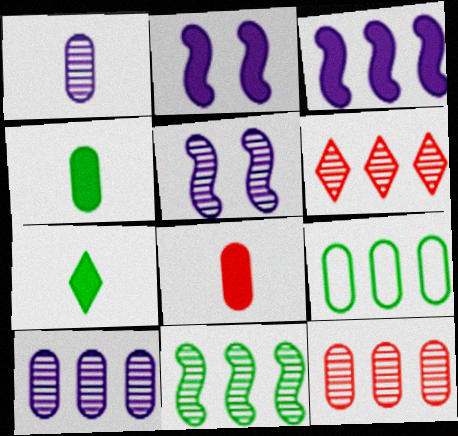[[3, 6, 9], 
[6, 10, 11]]